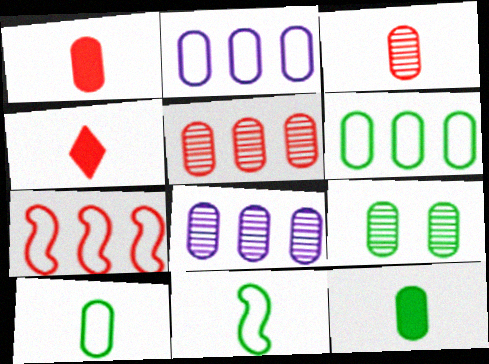[[1, 2, 9], 
[3, 8, 9], 
[6, 9, 12]]